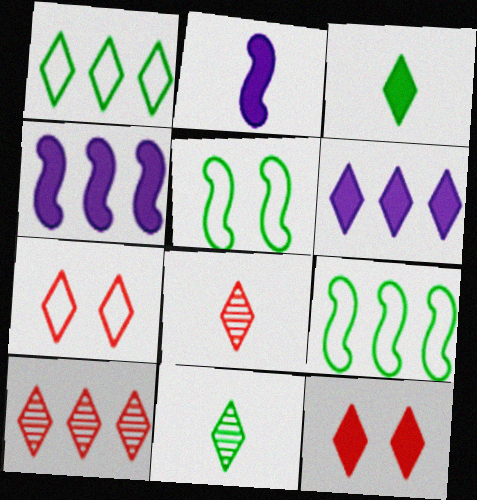[[1, 6, 10], 
[3, 6, 12], 
[6, 7, 11]]